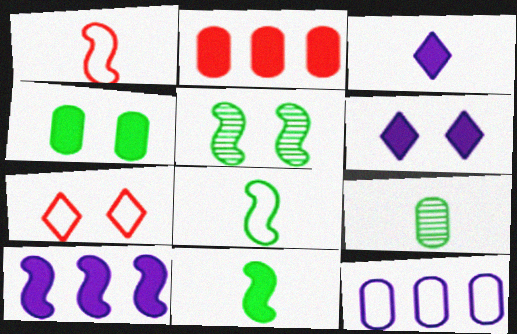[[1, 3, 9], 
[1, 5, 10], 
[2, 6, 11], 
[7, 8, 12], 
[7, 9, 10]]